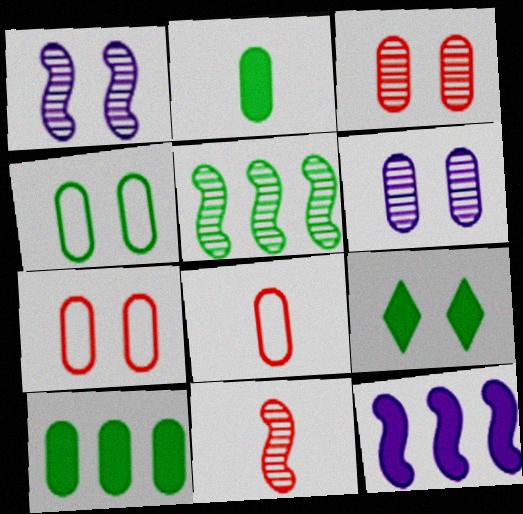[[1, 5, 11], 
[1, 7, 9], 
[6, 8, 10]]